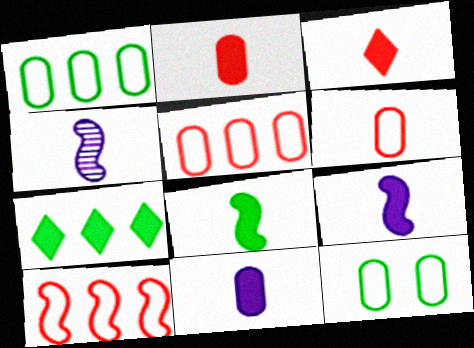[[3, 8, 11]]